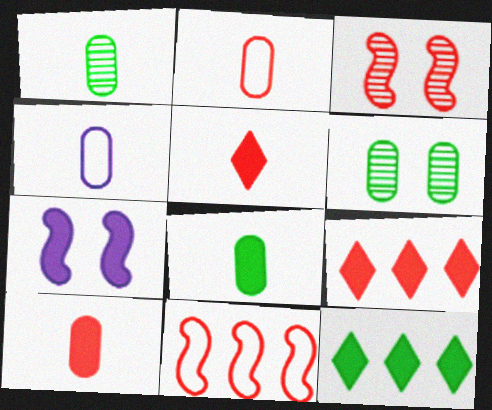[[1, 4, 10], 
[2, 3, 9], 
[3, 4, 12], 
[7, 8, 9], 
[7, 10, 12]]